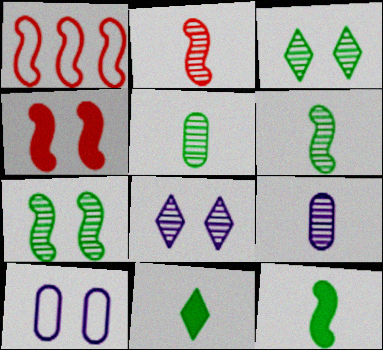[[1, 2, 4], 
[3, 4, 10]]